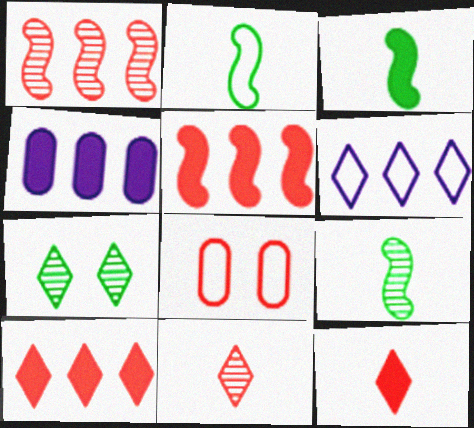[[1, 8, 12], 
[2, 3, 9], 
[2, 6, 8], 
[5, 8, 11], 
[6, 7, 12]]